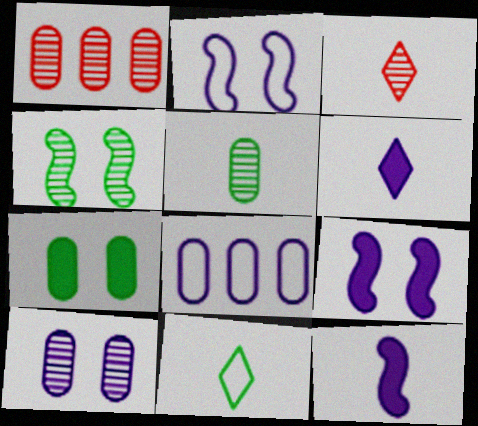[[1, 5, 10], 
[1, 9, 11], 
[3, 6, 11]]